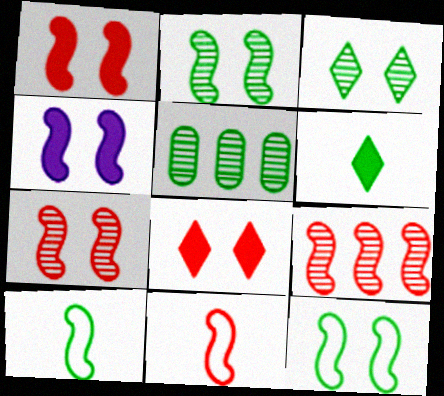[[1, 9, 11], 
[4, 7, 12], 
[4, 9, 10], 
[5, 6, 12]]